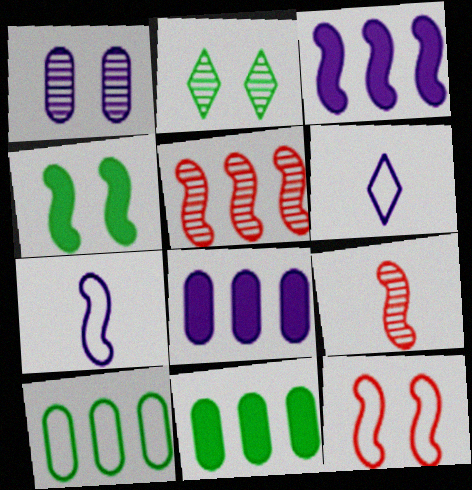[[1, 3, 6], 
[4, 5, 7], 
[6, 10, 12]]